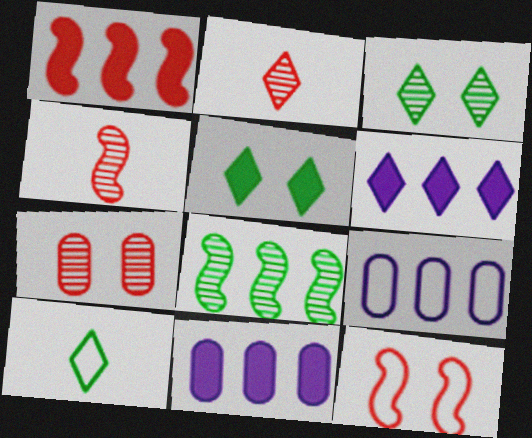[[1, 4, 12], 
[4, 5, 9], 
[9, 10, 12]]